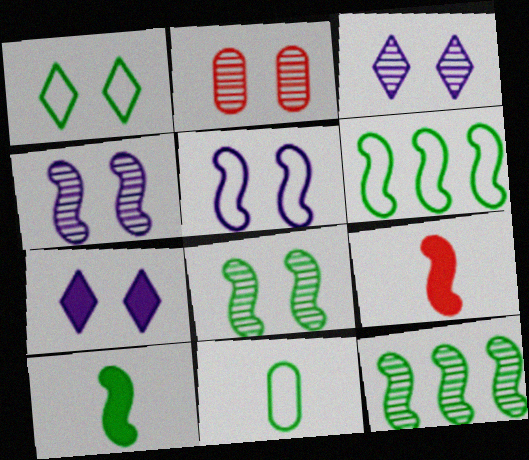[[1, 6, 11], 
[2, 3, 8], 
[4, 6, 9], 
[5, 9, 12], 
[6, 8, 10]]